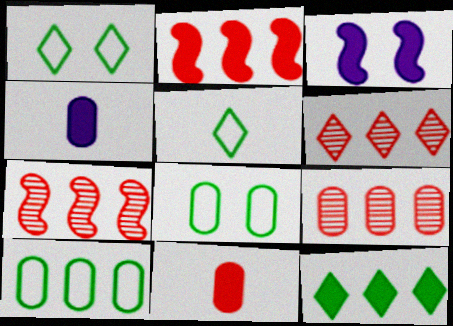[[1, 4, 7], 
[3, 5, 9], 
[3, 11, 12], 
[4, 8, 9], 
[6, 7, 9]]